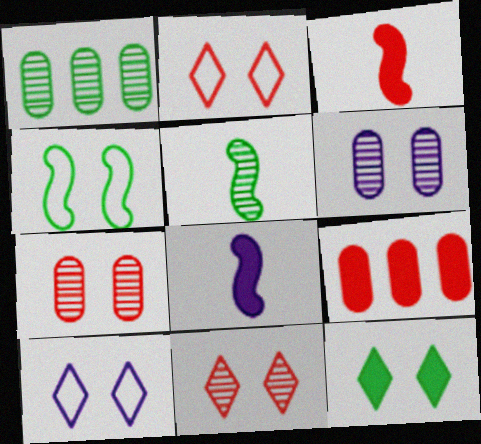[[1, 2, 8], 
[1, 3, 10], 
[5, 9, 10], 
[8, 9, 12], 
[10, 11, 12]]